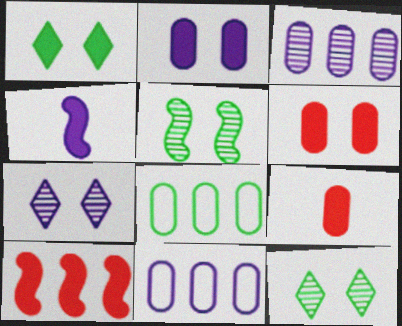[[4, 7, 11]]